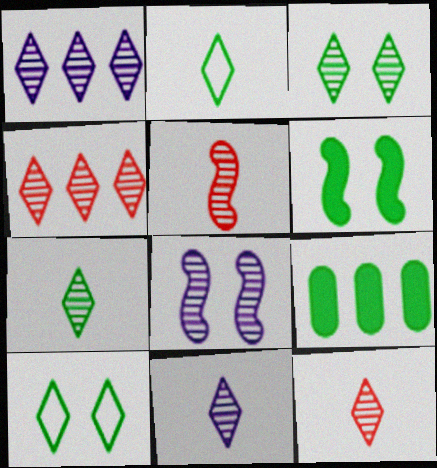[[1, 3, 12], 
[3, 4, 11], 
[7, 11, 12]]